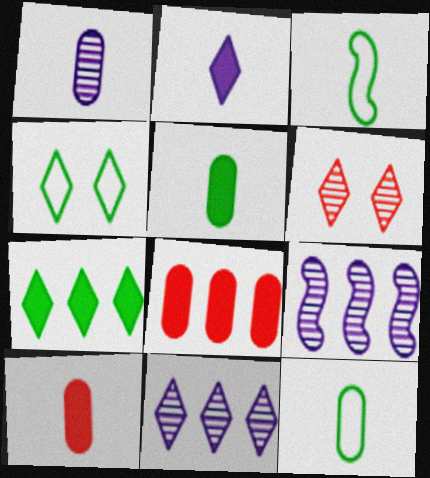[[1, 10, 12], 
[4, 9, 10]]